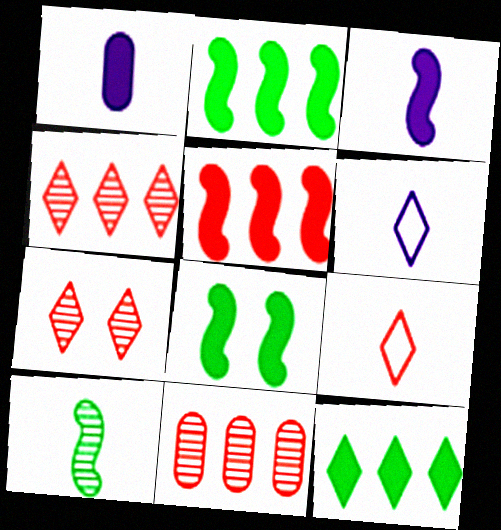[[1, 9, 10], 
[3, 5, 8], 
[6, 7, 12], 
[6, 8, 11]]